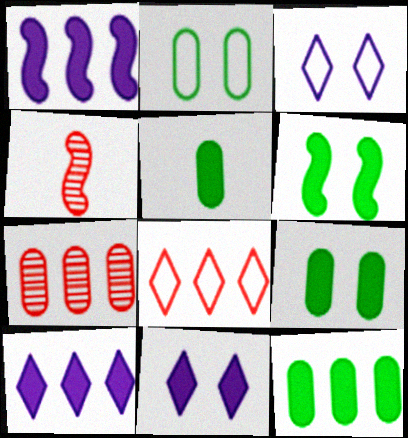[[2, 4, 10], 
[3, 4, 12], 
[5, 9, 12]]